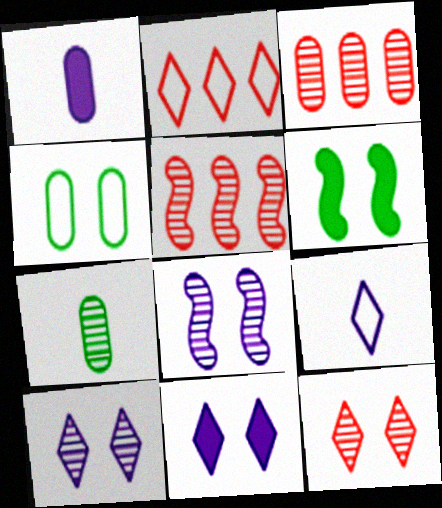[[1, 3, 4], 
[3, 6, 9], 
[5, 7, 10]]